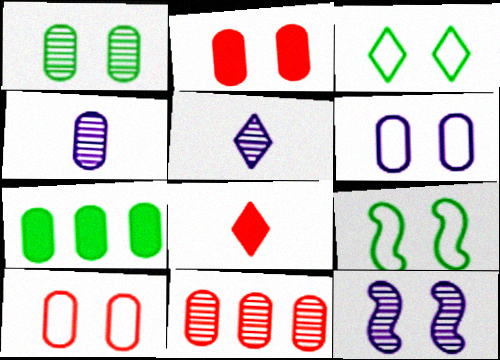[[1, 2, 6], 
[1, 4, 11], 
[2, 3, 12], 
[4, 7, 10]]